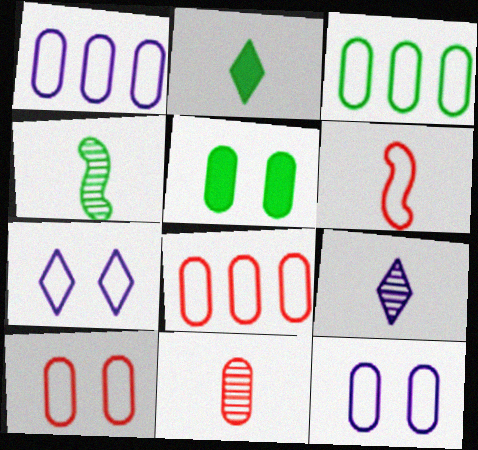[[1, 3, 8], 
[1, 5, 11], 
[3, 6, 7], 
[4, 9, 11]]